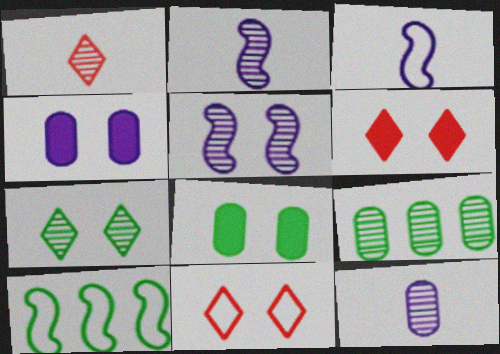[[1, 4, 10], 
[1, 5, 9], 
[3, 6, 9], 
[5, 8, 11], 
[6, 10, 12]]